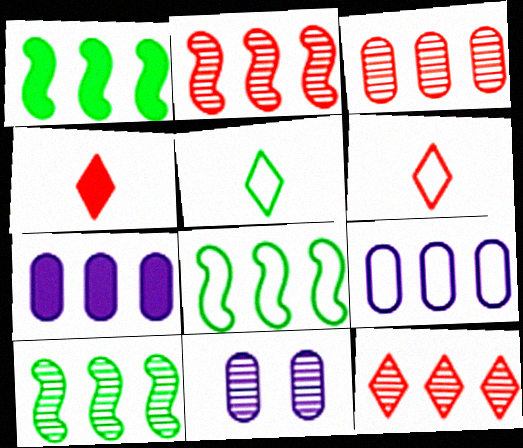[[1, 6, 11], 
[1, 8, 10], 
[1, 9, 12], 
[2, 3, 12], 
[4, 8, 11], 
[7, 8, 12]]